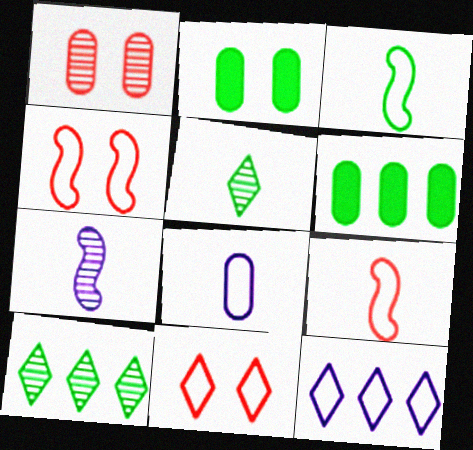[[1, 6, 8], 
[1, 7, 10], 
[2, 3, 10], 
[6, 7, 11]]